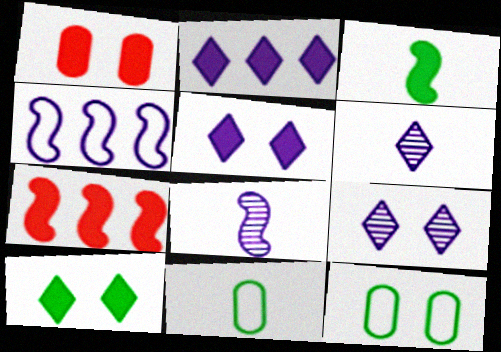[[1, 2, 3], 
[6, 7, 12], 
[7, 9, 11]]